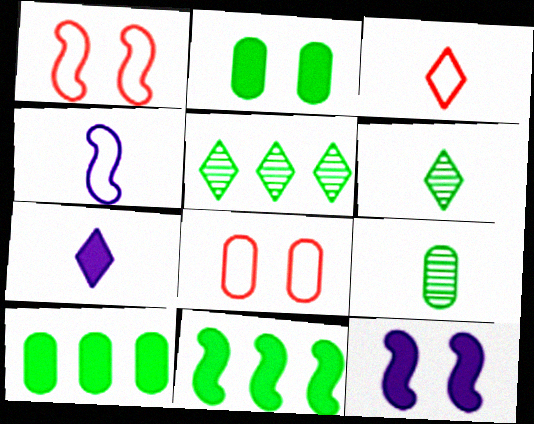[[3, 6, 7]]